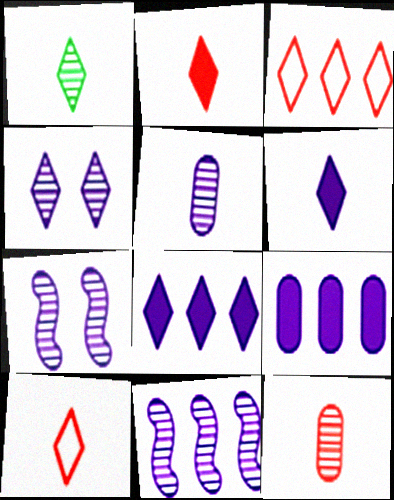[[1, 6, 10], 
[4, 5, 11]]